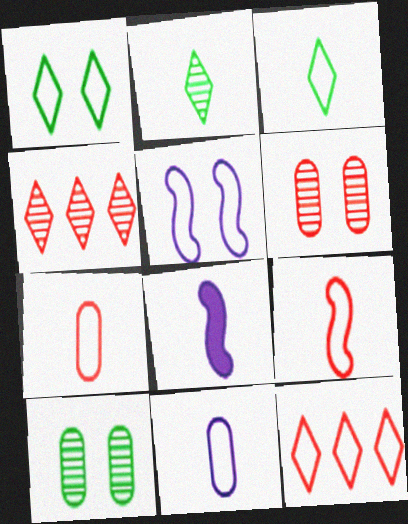[[2, 7, 8], 
[3, 9, 11], 
[8, 10, 12]]